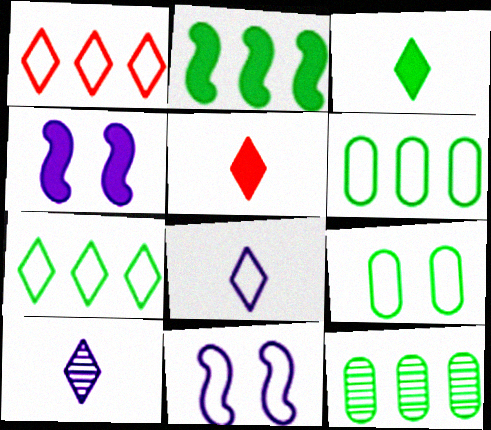[[2, 7, 12], 
[5, 11, 12]]